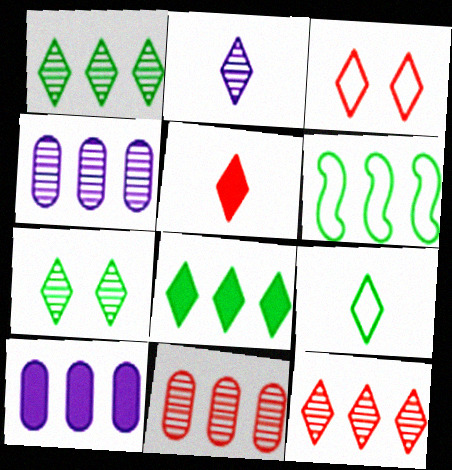[[2, 3, 8], 
[2, 5, 9], 
[2, 7, 12], 
[3, 5, 12], 
[6, 10, 12], 
[7, 8, 9]]